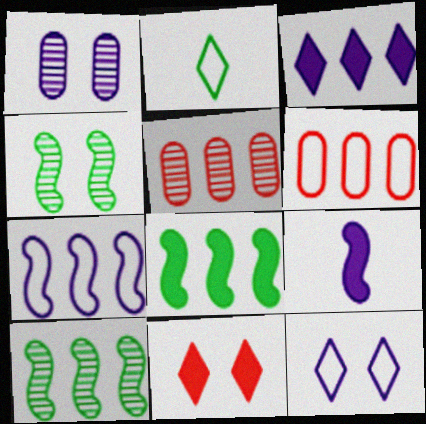[[3, 6, 10]]